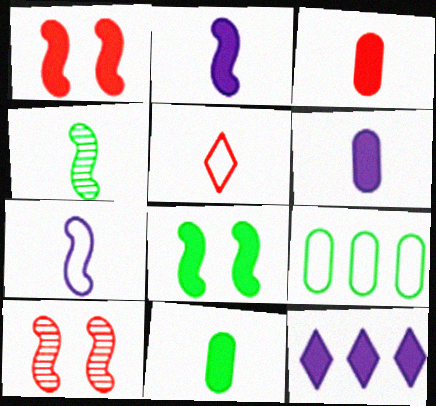[[1, 11, 12], 
[3, 6, 11], 
[3, 8, 12], 
[4, 5, 6]]